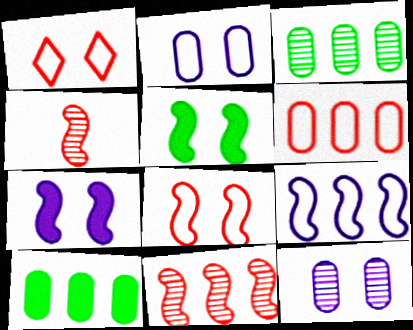[[1, 5, 12], 
[4, 5, 9]]